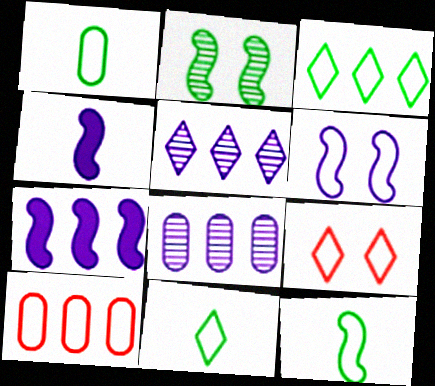[[1, 11, 12], 
[6, 10, 11]]